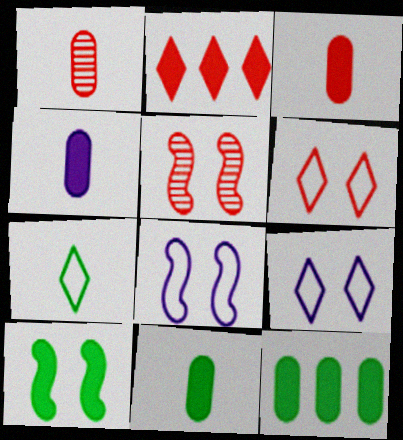[[2, 4, 10], 
[3, 4, 11], 
[5, 8, 10]]